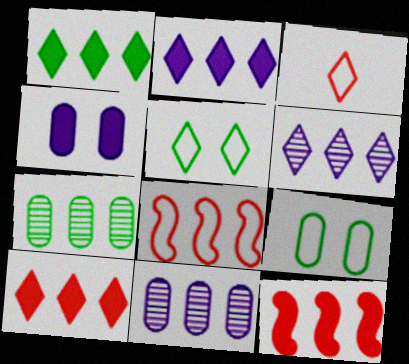[[1, 2, 10], 
[1, 8, 11], 
[2, 7, 8]]